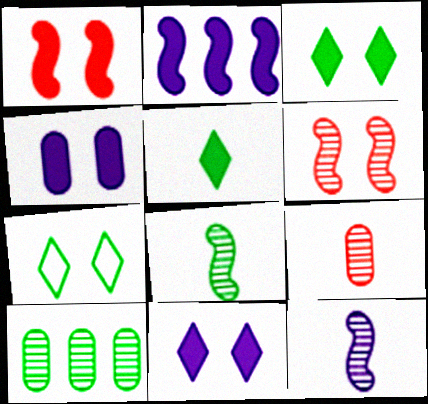[[1, 3, 4], 
[2, 7, 9], 
[4, 6, 7]]